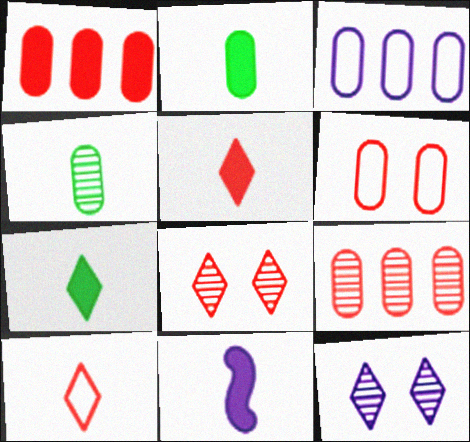[[2, 5, 11], 
[3, 11, 12], 
[4, 10, 11]]